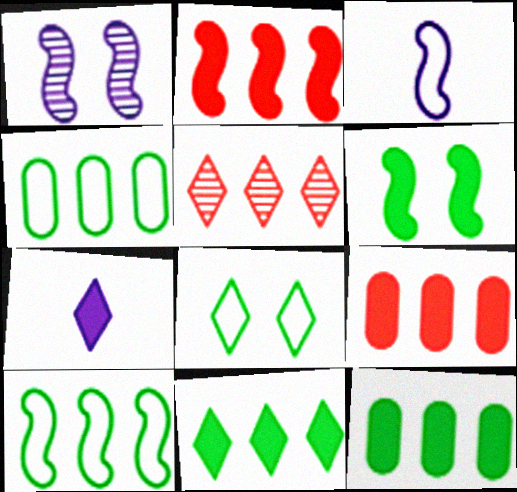[[5, 7, 8], 
[6, 7, 9]]